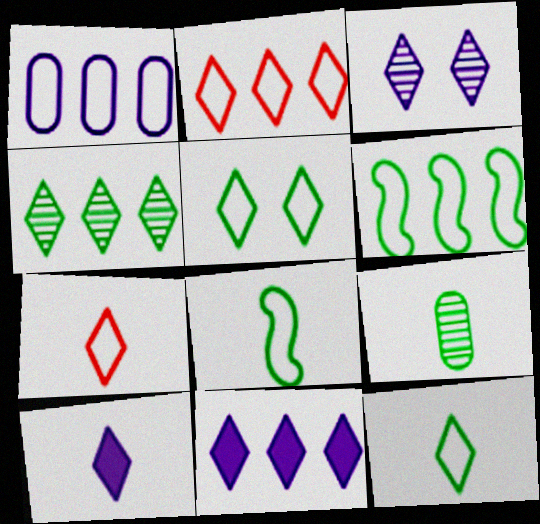[[1, 2, 6], 
[2, 4, 11]]